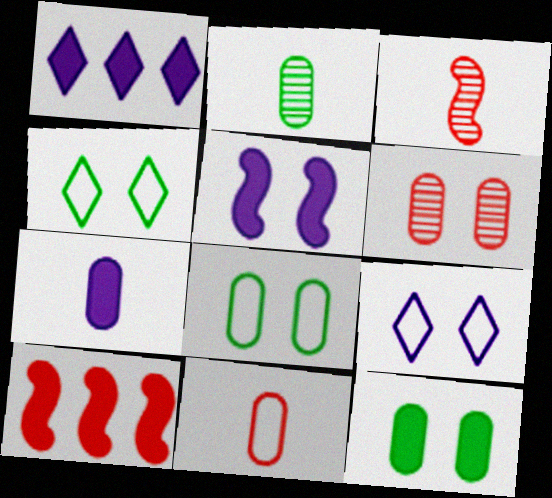[[1, 3, 8], 
[1, 5, 7], 
[2, 7, 11], 
[2, 9, 10], 
[4, 5, 6]]